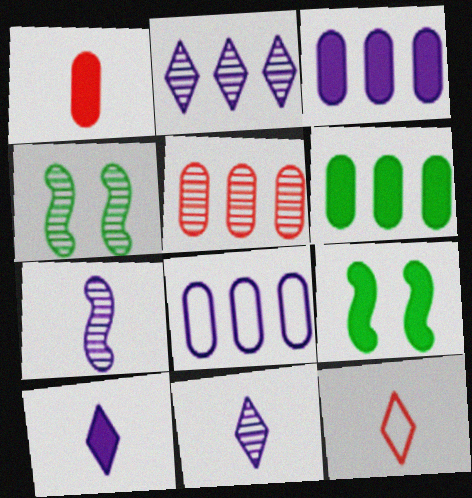[[3, 4, 12], 
[4, 5, 11], 
[5, 6, 8]]